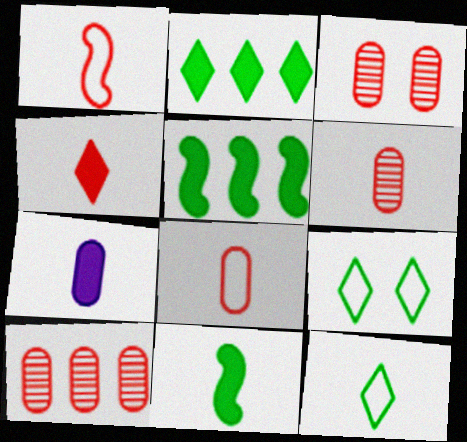[[1, 4, 6], 
[3, 6, 10], 
[4, 7, 11]]